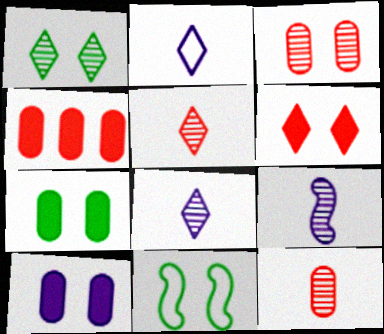[[1, 7, 11], 
[4, 8, 11]]